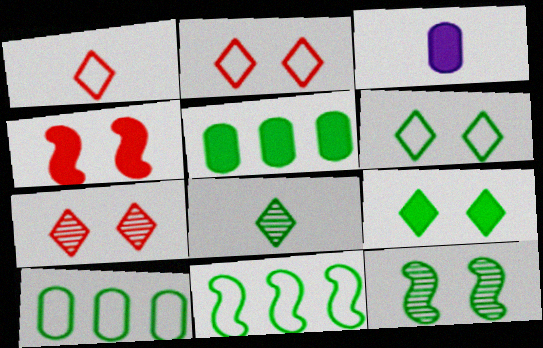[[3, 7, 11]]